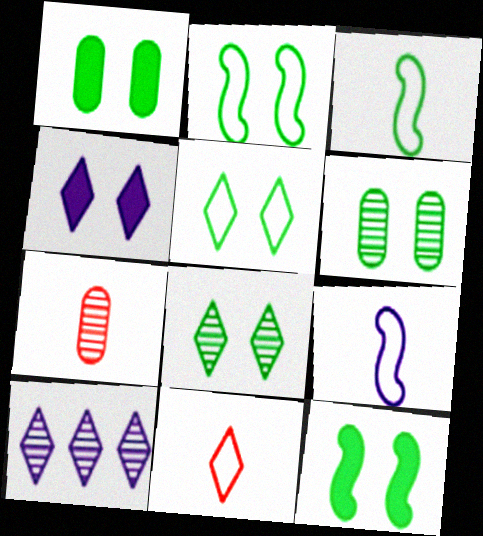[[1, 2, 8], 
[5, 6, 12]]